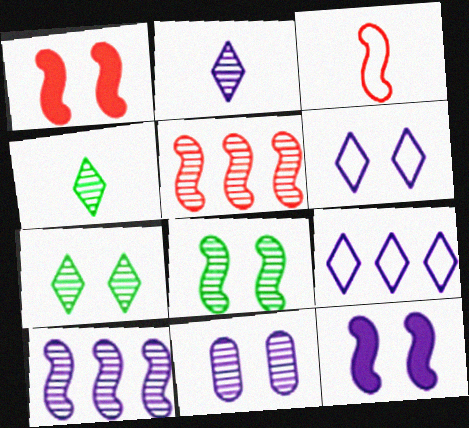[[1, 3, 5], 
[2, 10, 11], 
[4, 5, 11], 
[6, 11, 12]]